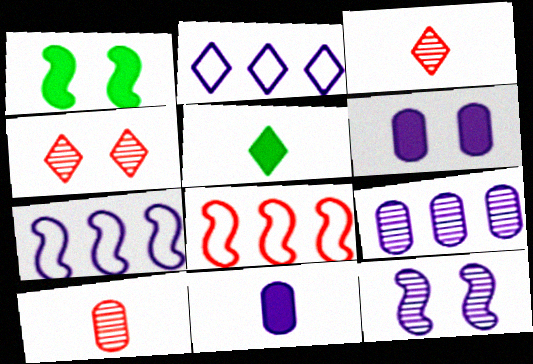[[1, 2, 10], 
[2, 4, 5], 
[2, 11, 12]]